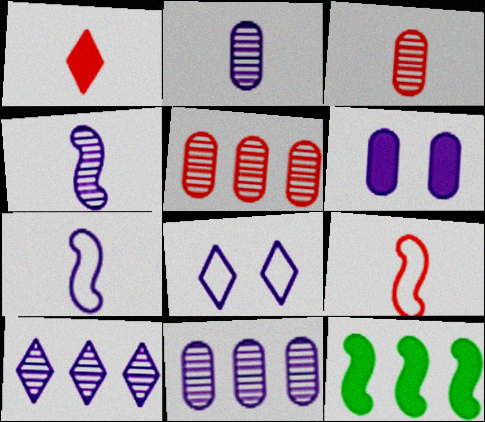[[1, 3, 9], 
[1, 6, 12], 
[3, 8, 12], 
[6, 7, 10]]